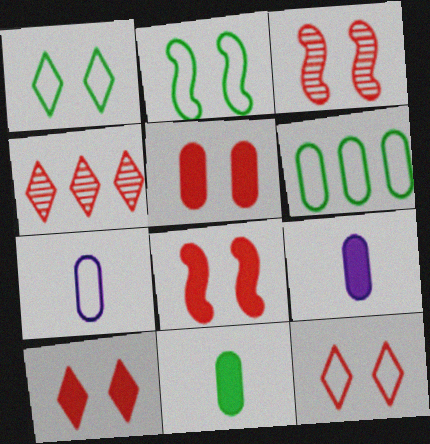[[2, 4, 9], 
[3, 5, 12], 
[5, 8, 10]]